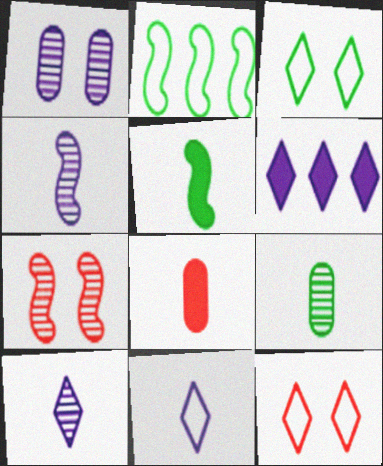[]